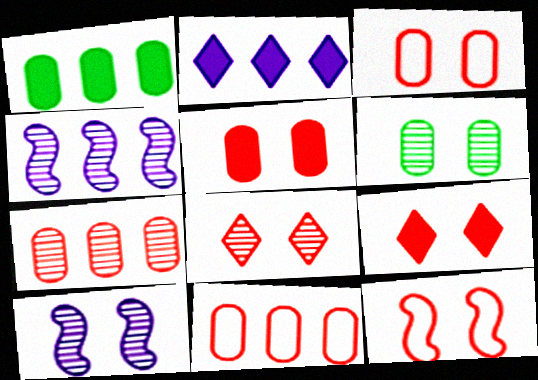[[5, 8, 12], 
[6, 8, 10]]